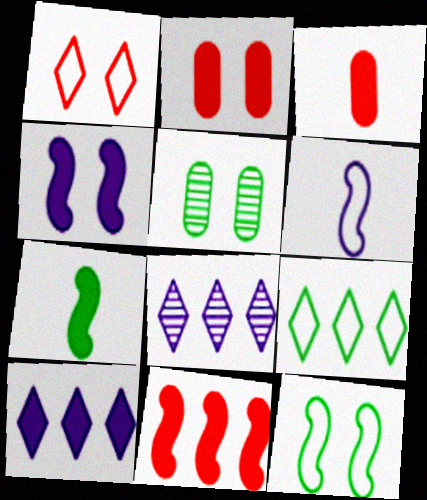[[1, 4, 5], 
[2, 7, 10], 
[3, 8, 12], 
[4, 7, 11], 
[5, 7, 9]]